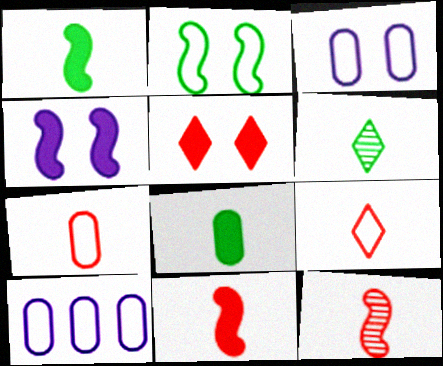[[2, 9, 10]]